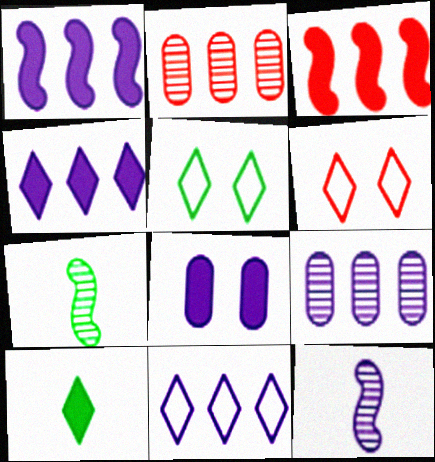[[1, 9, 11], 
[3, 8, 10], 
[8, 11, 12]]